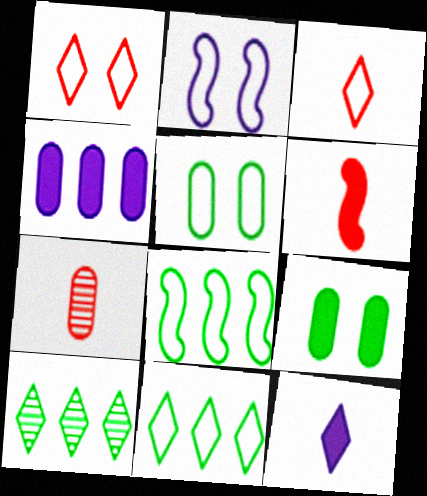[[1, 2, 5], 
[1, 10, 12], 
[3, 6, 7], 
[4, 5, 7]]